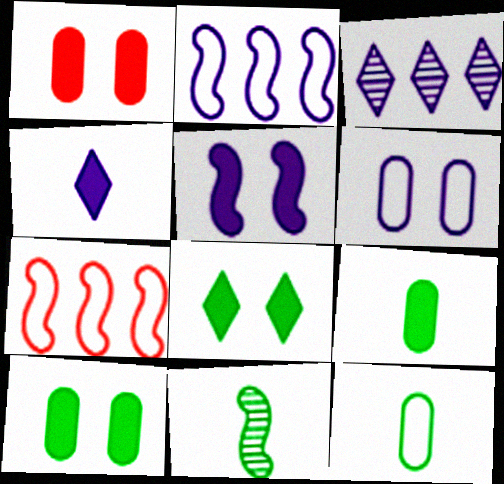[[1, 5, 8], 
[5, 7, 11]]